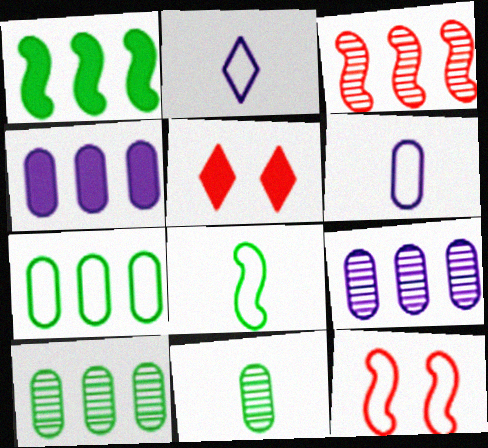[[2, 7, 12], 
[5, 8, 9]]